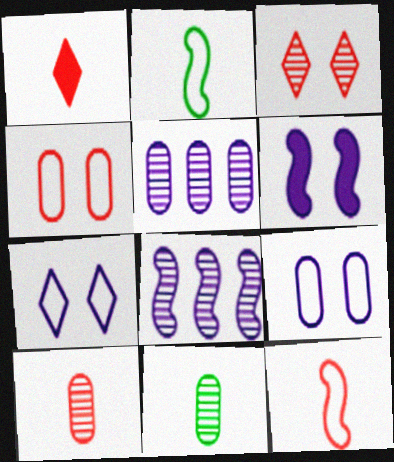[[1, 10, 12], 
[3, 8, 11]]